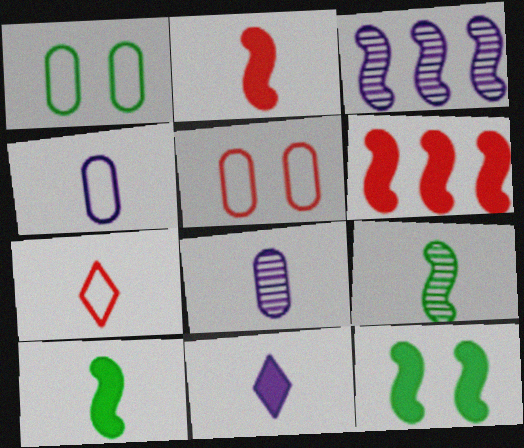[[7, 8, 10]]